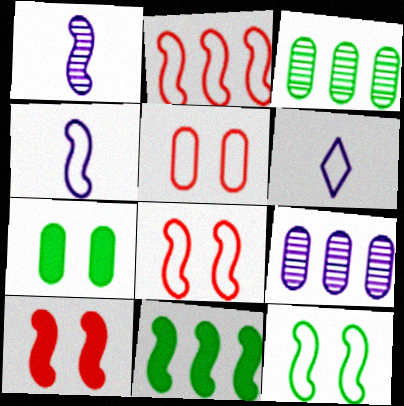[[1, 8, 11], 
[2, 4, 12], 
[3, 6, 10]]